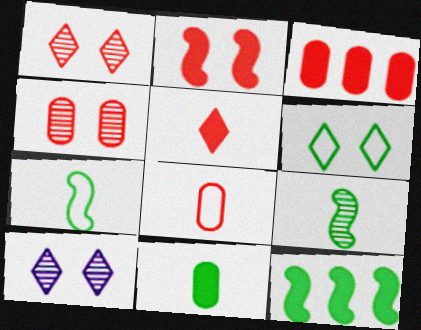[[2, 3, 5], 
[3, 4, 8], 
[3, 7, 10], 
[8, 10, 12]]